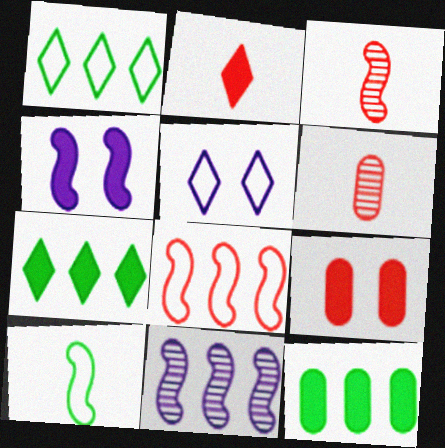[[1, 4, 6], 
[2, 4, 12], 
[3, 5, 12]]